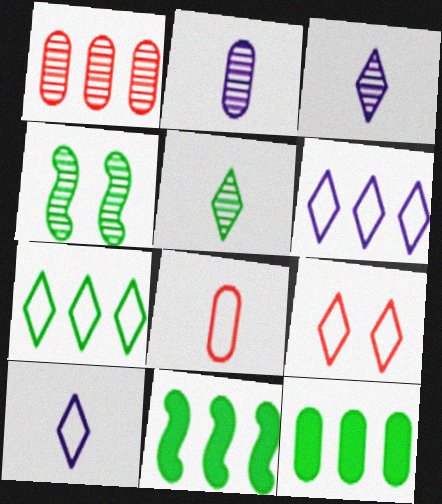[[1, 3, 4], 
[1, 6, 11], 
[2, 9, 11], 
[7, 9, 10]]